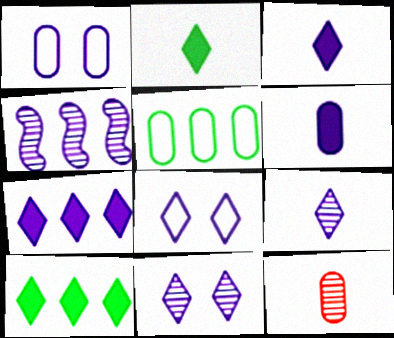[[1, 3, 4], 
[4, 6, 8], 
[7, 8, 9]]